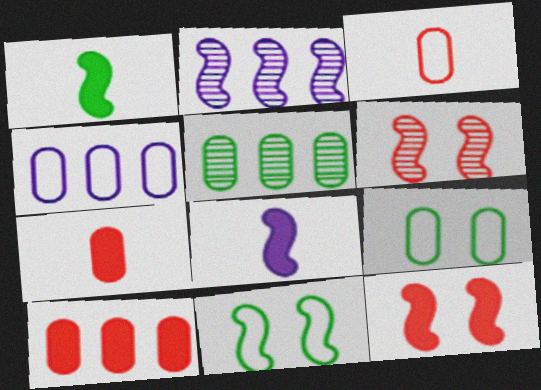[[3, 4, 9], 
[4, 5, 10]]